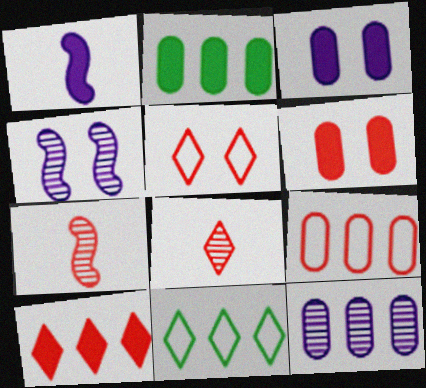[[2, 9, 12], 
[3, 7, 11], 
[5, 8, 10]]